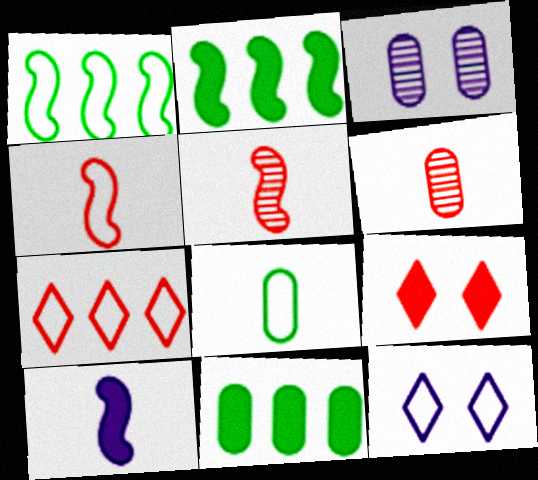[[2, 6, 12], 
[5, 11, 12], 
[9, 10, 11]]